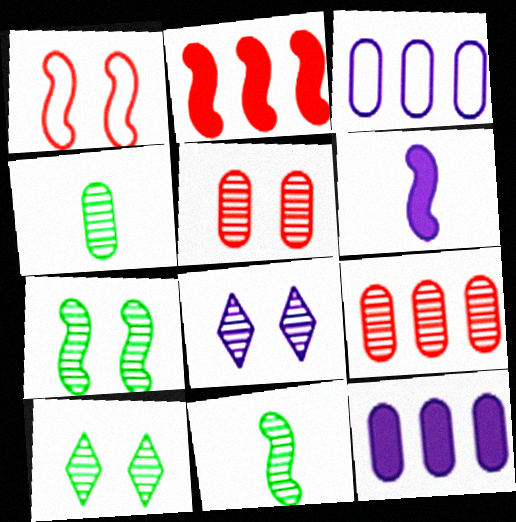[[3, 6, 8], 
[5, 7, 8], 
[8, 9, 11]]